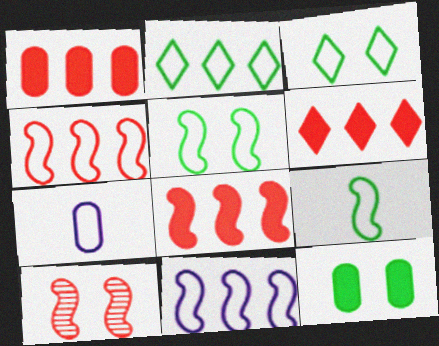[[1, 6, 8], 
[3, 4, 7]]